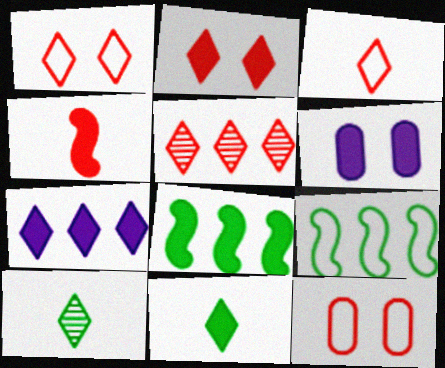[[1, 7, 10], 
[2, 3, 5], 
[2, 7, 11], 
[4, 5, 12]]